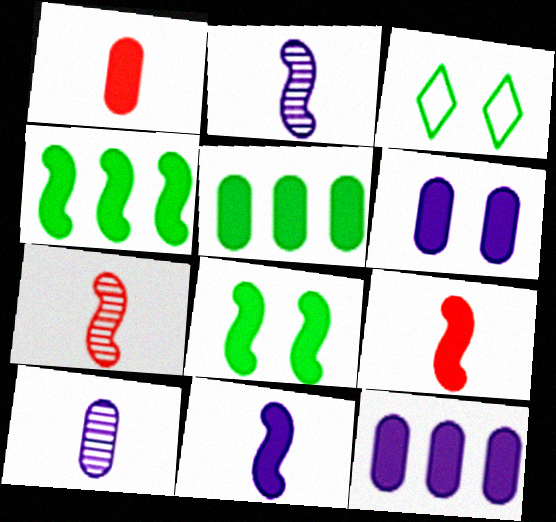[[1, 5, 6], 
[3, 7, 12]]